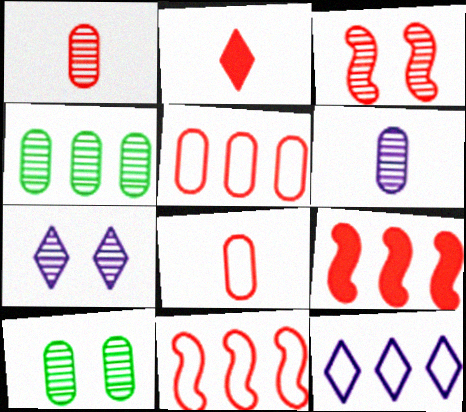[[2, 3, 5], 
[3, 7, 10], 
[4, 9, 12]]